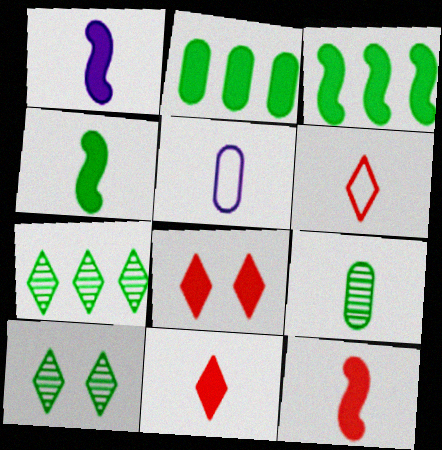[[1, 2, 8], 
[1, 4, 12], 
[1, 6, 9]]